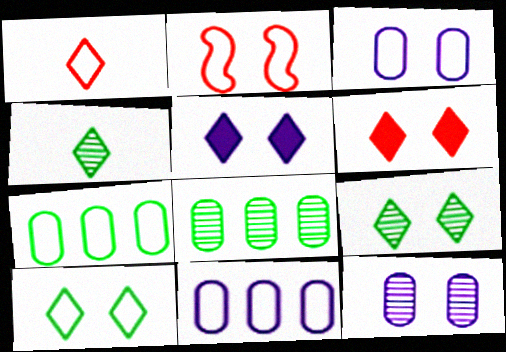[[2, 3, 10]]